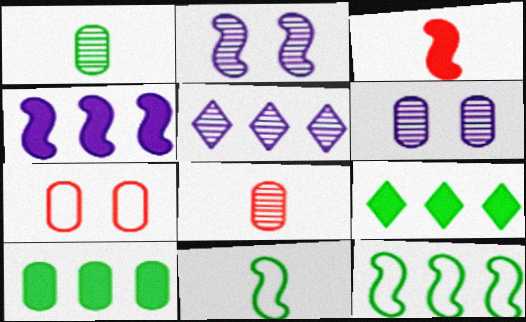[[2, 3, 12]]